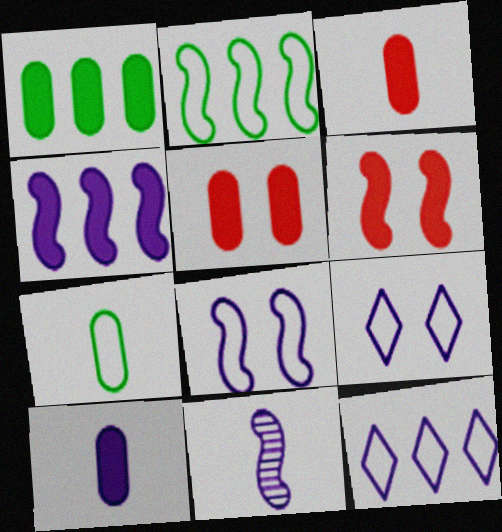[[1, 5, 10], 
[2, 6, 11], 
[4, 8, 11]]